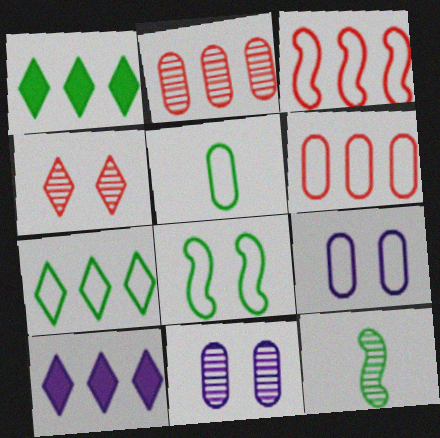[[5, 6, 9], 
[5, 7, 8]]